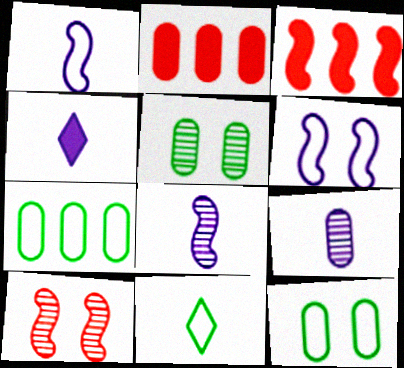[[1, 4, 9], 
[2, 9, 12], 
[4, 7, 10]]